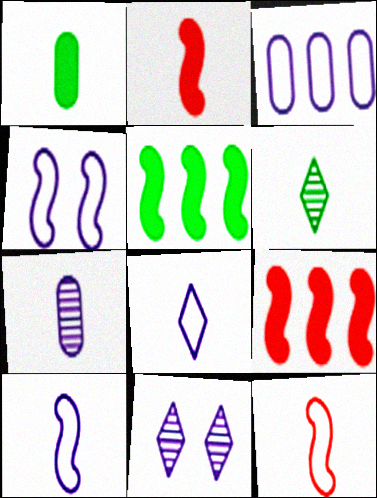[[3, 4, 8]]